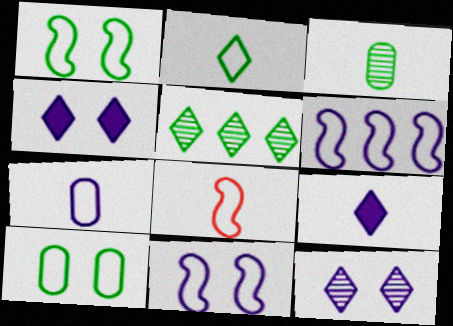[[1, 6, 8], 
[2, 7, 8], 
[3, 8, 9]]